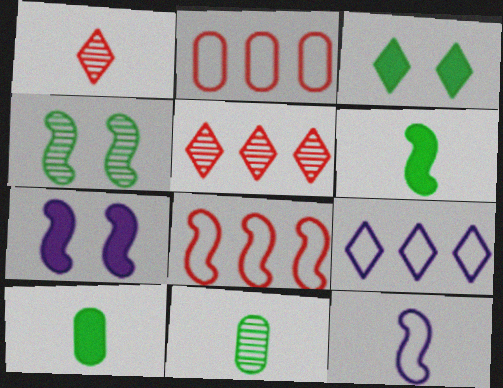[[1, 3, 9], 
[1, 10, 12]]